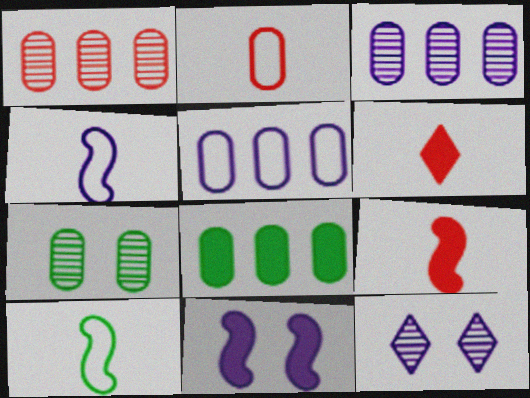[[1, 5, 8], 
[6, 8, 11]]